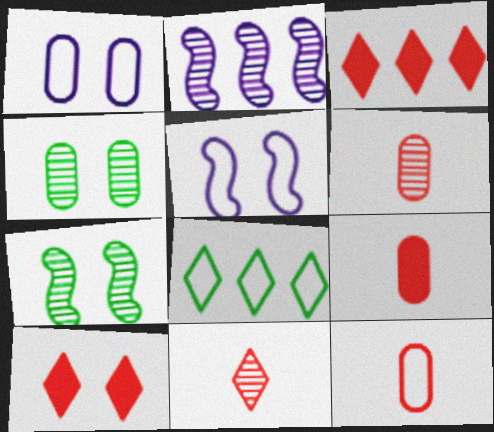[[1, 7, 10], 
[2, 4, 11], 
[4, 5, 10], 
[5, 8, 12], 
[6, 9, 12]]